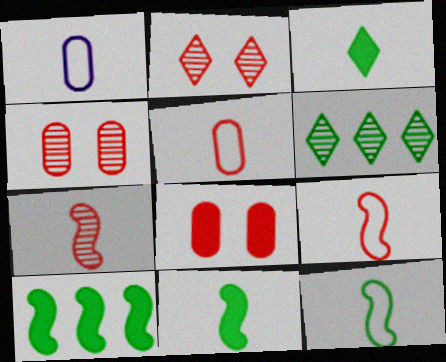[[1, 2, 10], 
[1, 3, 7]]